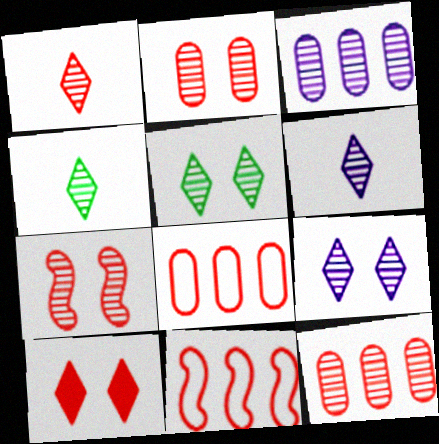[[1, 4, 6], 
[1, 7, 12], 
[3, 4, 7]]